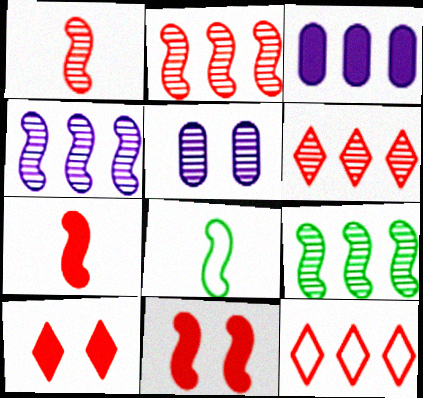[[2, 4, 9], 
[3, 9, 12], 
[4, 8, 11]]